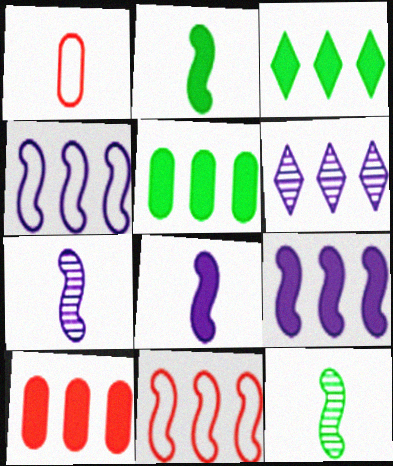[[3, 9, 10], 
[5, 6, 11]]